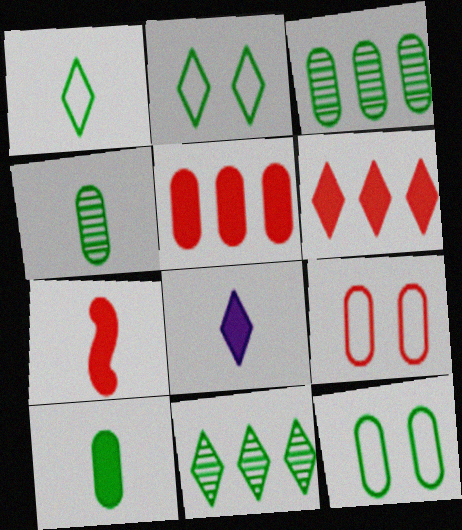[[3, 10, 12], 
[7, 8, 10]]